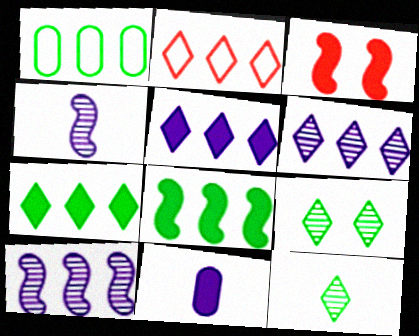[[2, 6, 7], 
[3, 7, 11]]